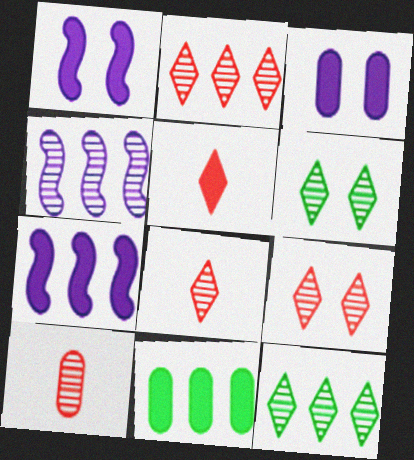[[1, 5, 11], 
[2, 8, 9], 
[4, 6, 10]]